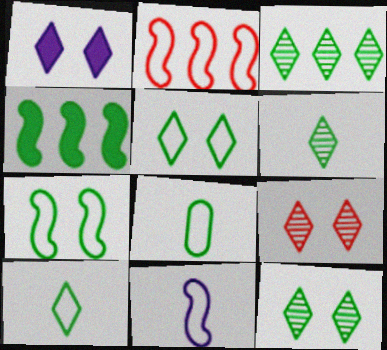[[1, 5, 9], 
[2, 7, 11], 
[3, 6, 12], 
[4, 8, 12]]